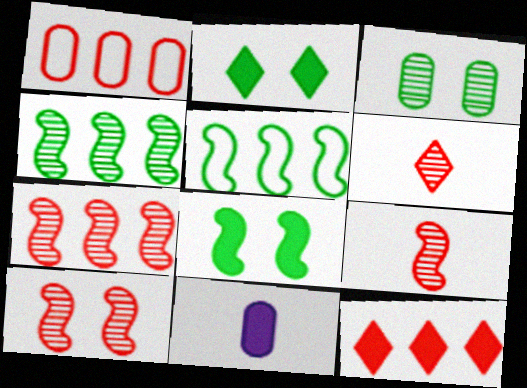[[1, 3, 11], 
[1, 7, 12], 
[7, 9, 10], 
[8, 11, 12]]